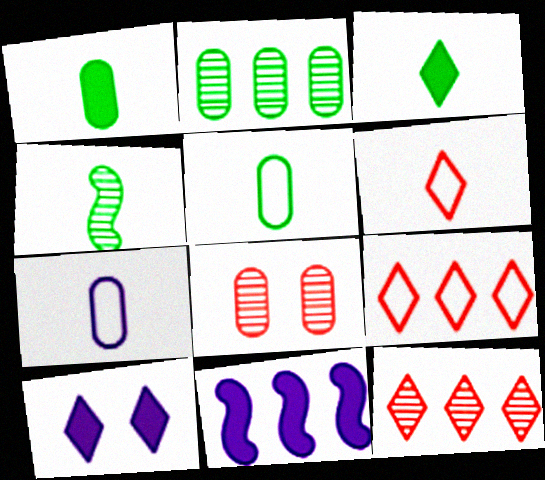[[2, 9, 11], 
[3, 4, 5]]